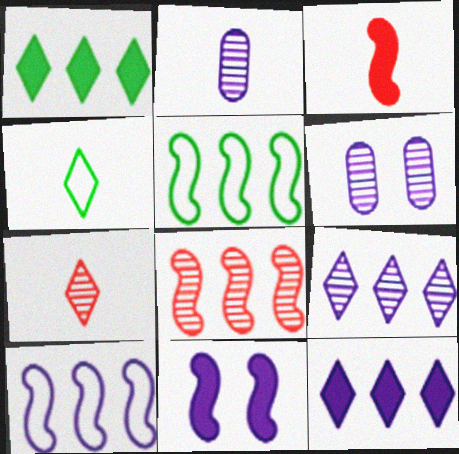[[2, 3, 4]]